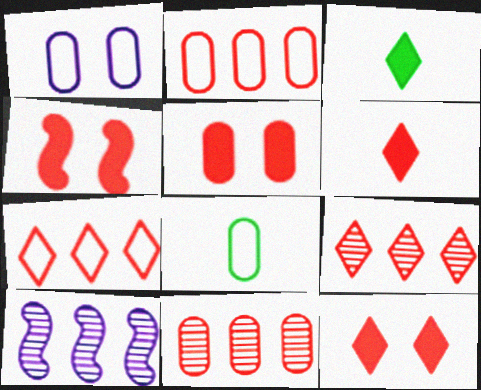[[1, 2, 8], 
[4, 5, 12], 
[8, 10, 12]]